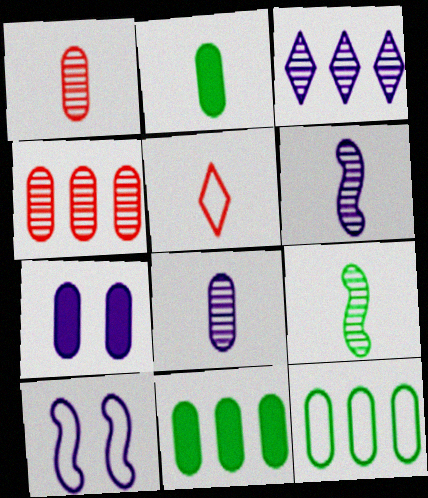[[1, 7, 12], 
[2, 5, 6], 
[5, 10, 12]]